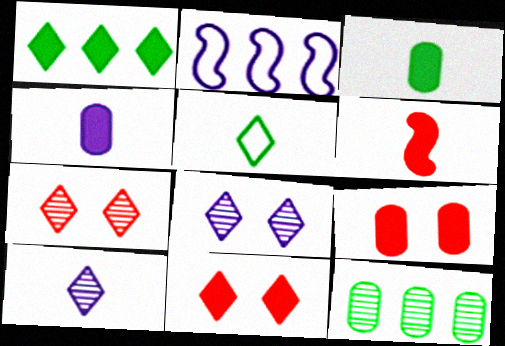[[2, 3, 7], 
[2, 4, 8]]